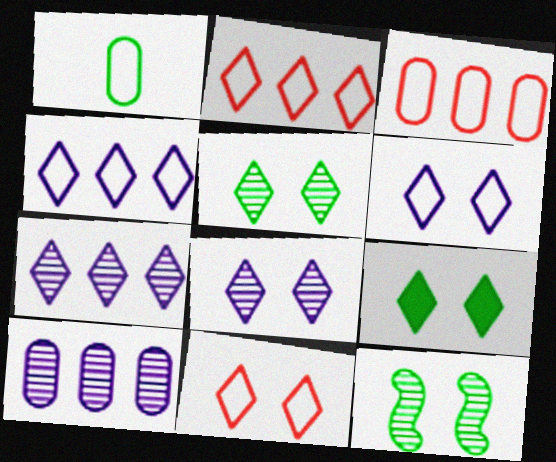[[8, 9, 11]]